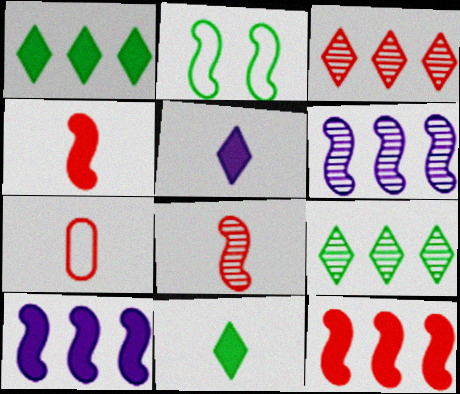[[2, 4, 6], 
[2, 8, 10]]